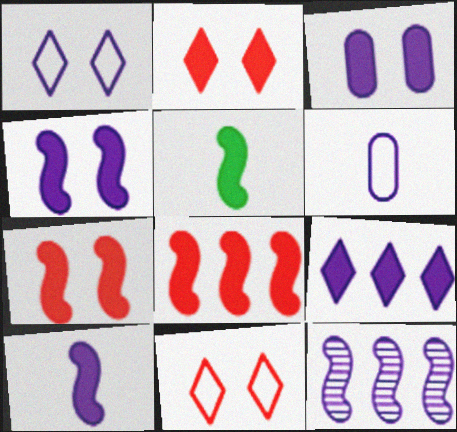[[3, 9, 10], 
[4, 5, 8]]